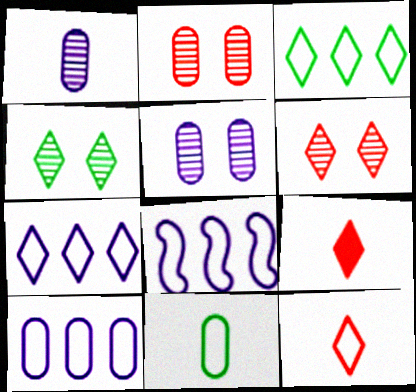[[4, 7, 9], 
[7, 8, 10]]